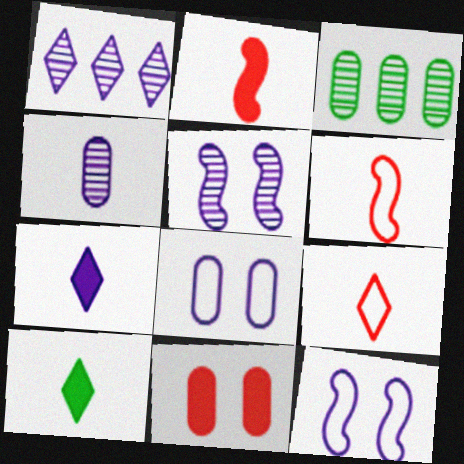[[1, 4, 5], 
[4, 6, 10]]